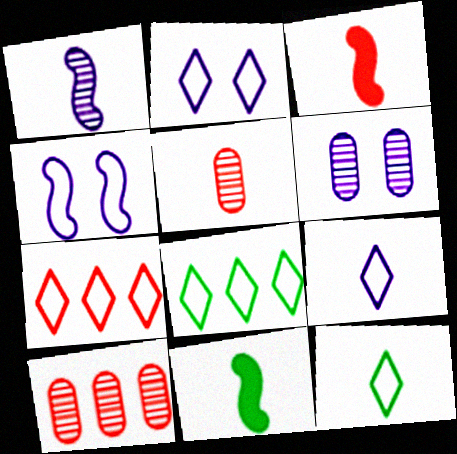[[2, 7, 12], 
[2, 10, 11], 
[3, 6, 8], 
[5, 9, 11], 
[6, 7, 11]]